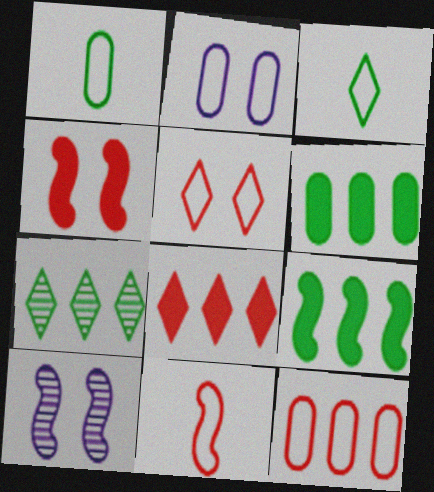[[1, 2, 12], 
[1, 8, 10], 
[5, 11, 12], 
[9, 10, 11]]